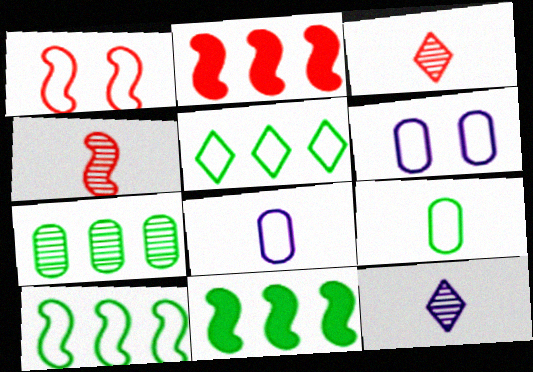[[1, 2, 4], 
[1, 5, 8], 
[3, 6, 11], 
[5, 7, 11]]